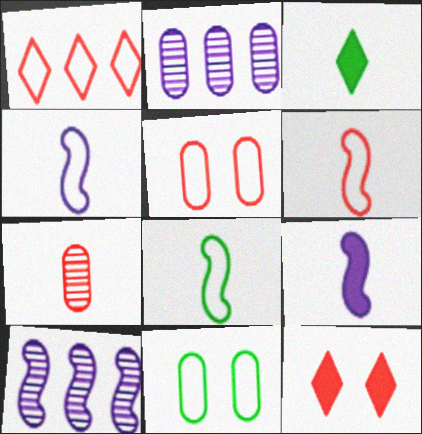[[1, 4, 11], 
[1, 5, 6], 
[2, 8, 12], 
[3, 4, 7], 
[3, 5, 10], 
[4, 6, 8]]